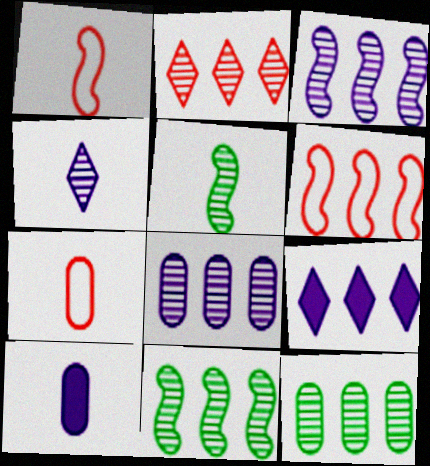[[2, 3, 12], 
[2, 8, 11], 
[6, 9, 12]]